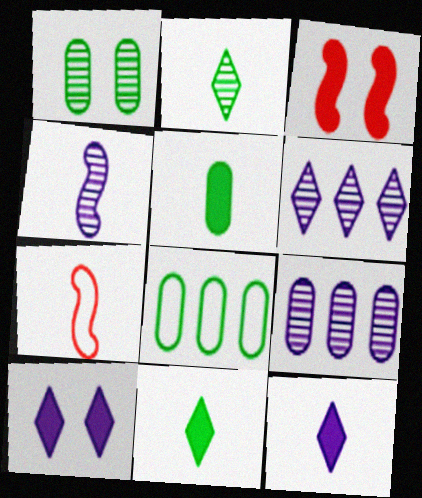[[1, 5, 8]]